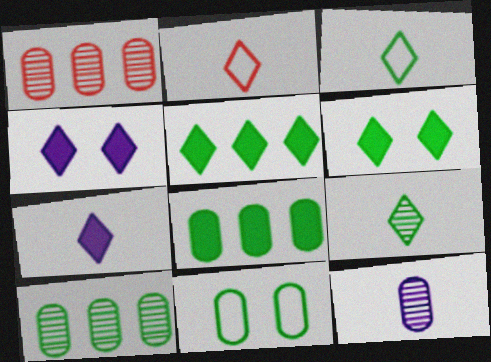[[2, 7, 9]]